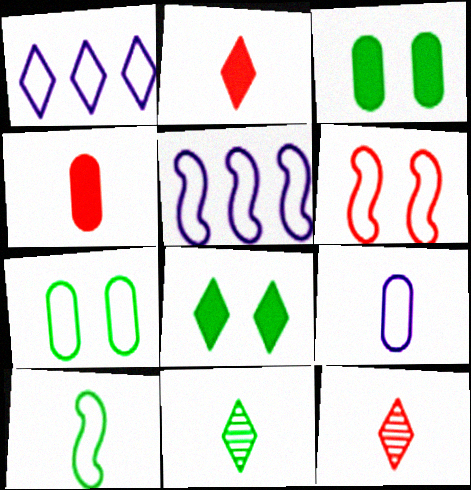[[1, 8, 12], 
[3, 5, 12], 
[5, 6, 10]]